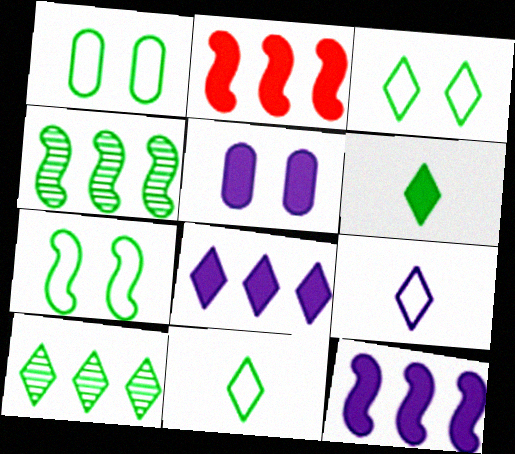[[1, 3, 7], 
[1, 4, 6], 
[2, 5, 6], 
[3, 6, 10]]